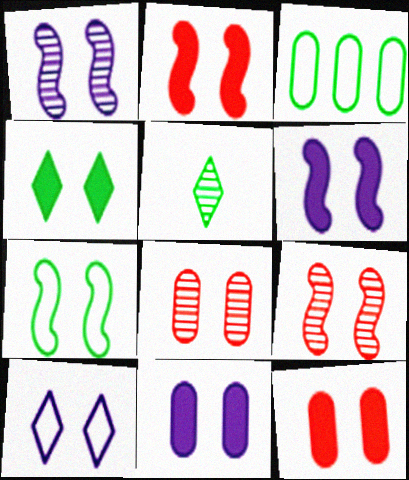[[1, 2, 7], 
[1, 10, 11], 
[2, 4, 11], 
[4, 6, 12], 
[6, 7, 9]]